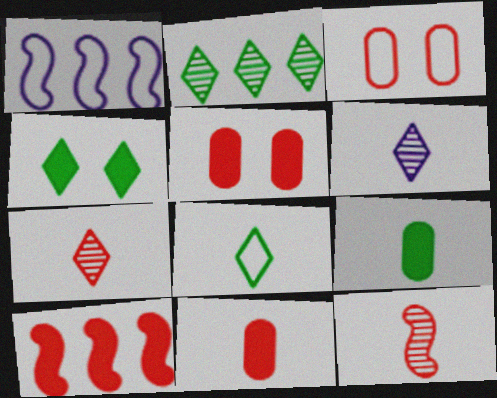[[1, 3, 8], 
[2, 4, 8], 
[3, 7, 10]]